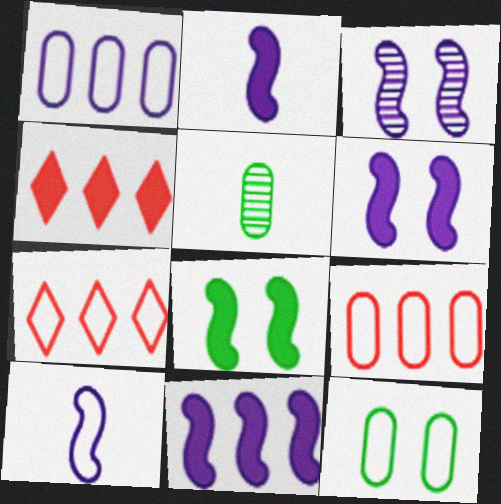[[2, 6, 11], 
[3, 10, 11], 
[5, 6, 7], 
[7, 10, 12]]